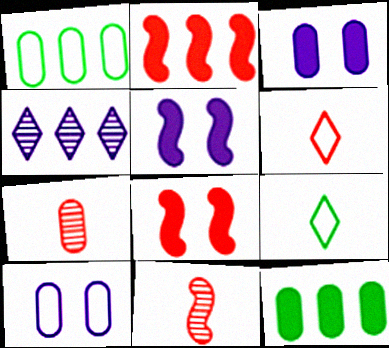[[1, 2, 4], 
[1, 3, 7], 
[7, 10, 12]]